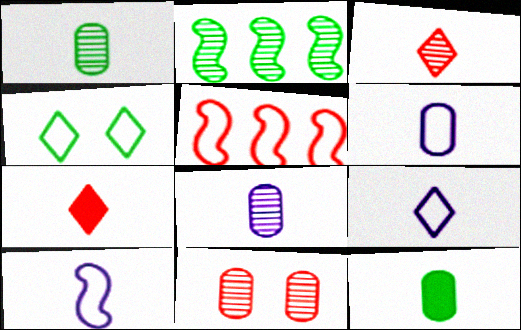[[1, 7, 10], 
[2, 4, 12], 
[3, 10, 12], 
[4, 5, 6], 
[5, 7, 11], 
[6, 9, 10]]